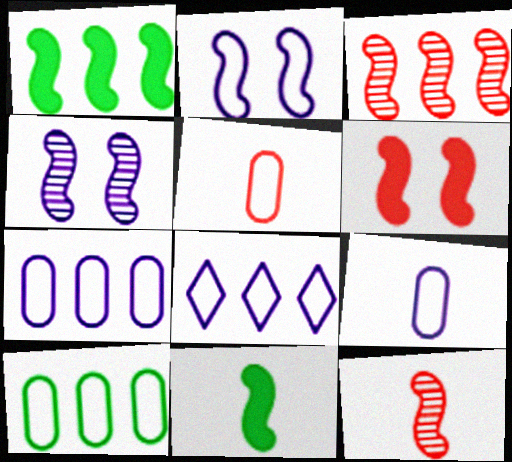[[1, 2, 12], 
[2, 3, 11], 
[2, 8, 9]]